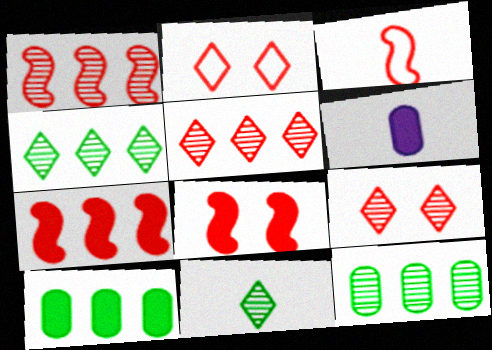[[1, 3, 8], 
[3, 6, 11]]